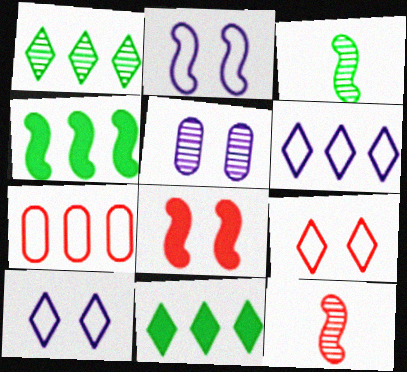[[1, 5, 12], 
[2, 4, 12]]